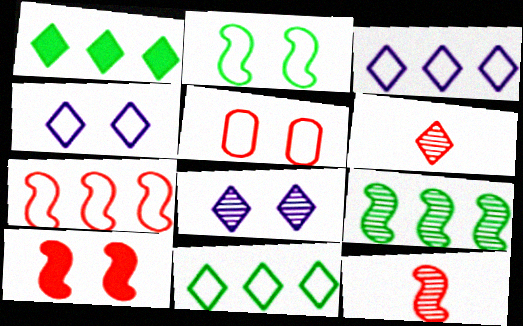[[1, 4, 6], 
[2, 4, 5], 
[7, 10, 12]]